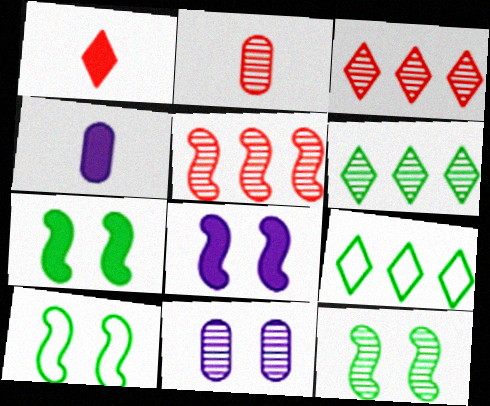[[2, 8, 9], 
[3, 4, 10], 
[7, 10, 12]]